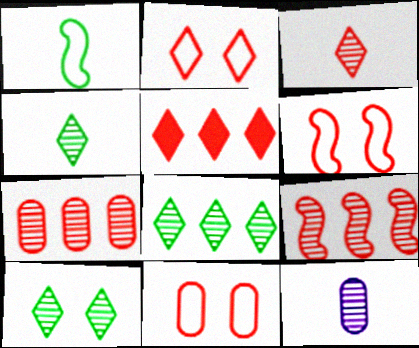[[2, 3, 5], 
[2, 6, 11], 
[4, 8, 10], 
[9, 10, 12]]